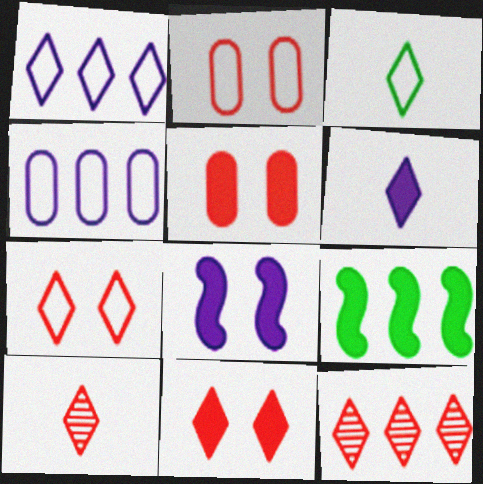[[1, 3, 7], 
[3, 6, 10], 
[4, 9, 12], 
[5, 6, 9]]